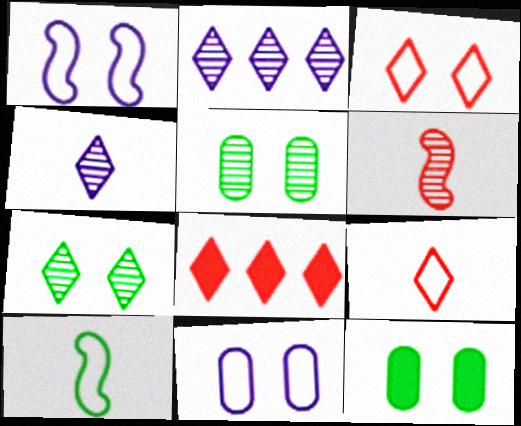[[2, 5, 6]]